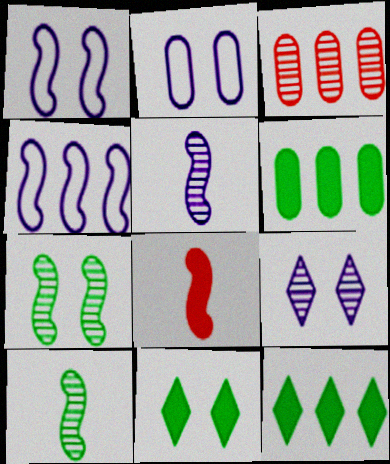[[3, 4, 12], 
[3, 9, 10], 
[4, 7, 8]]